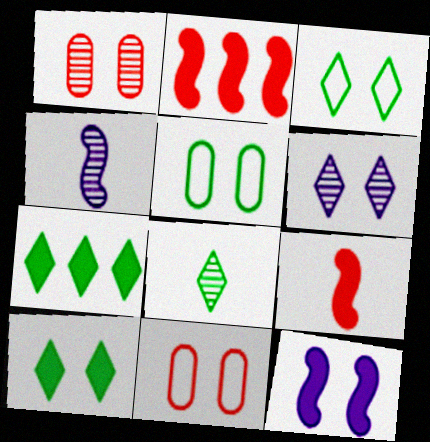[[1, 3, 12], 
[3, 7, 8], 
[4, 7, 11]]